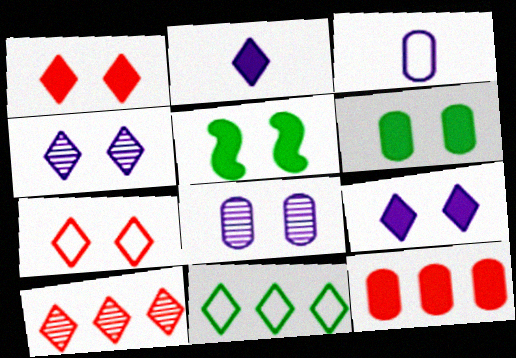[[2, 5, 12], 
[3, 5, 10], 
[5, 7, 8]]